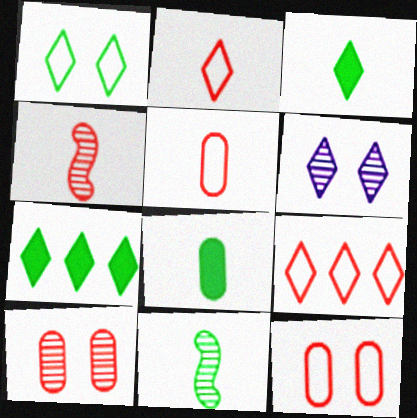[[2, 6, 7], 
[3, 6, 9]]